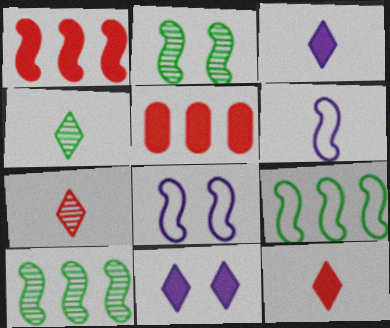[[1, 2, 6], 
[4, 5, 8]]